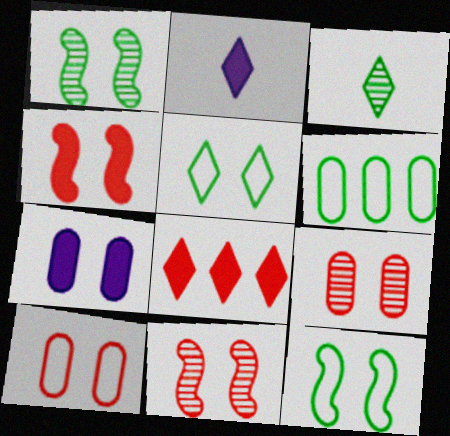[[2, 6, 11], 
[5, 7, 11]]